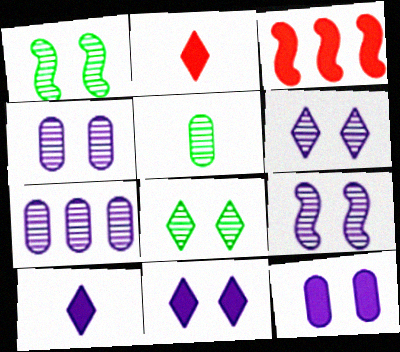[[4, 6, 9]]